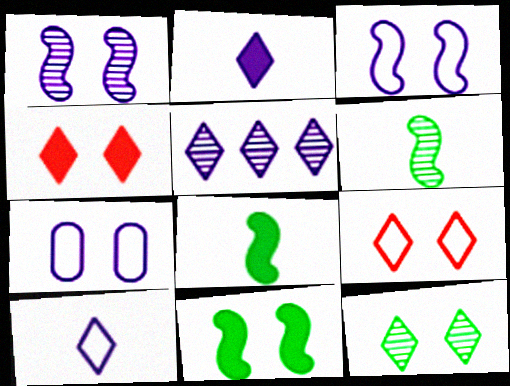[]